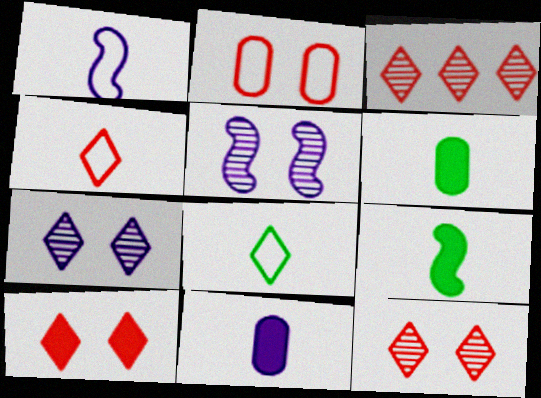[[3, 4, 10]]